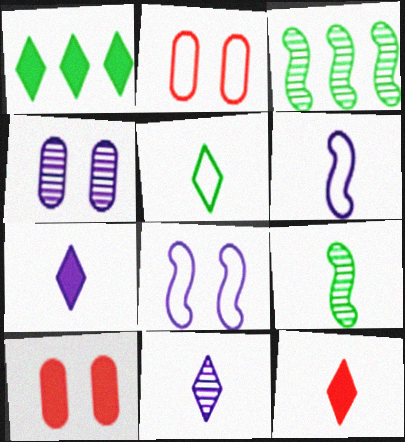[[2, 3, 7], 
[5, 11, 12]]